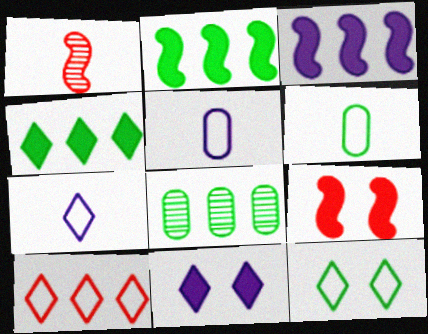[[3, 8, 10], 
[7, 8, 9], 
[7, 10, 12]]